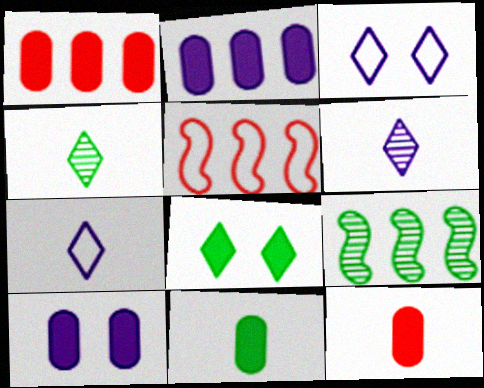[[1, 10, 11], 
[3, 9, 12], 
[4, 5, 10]]